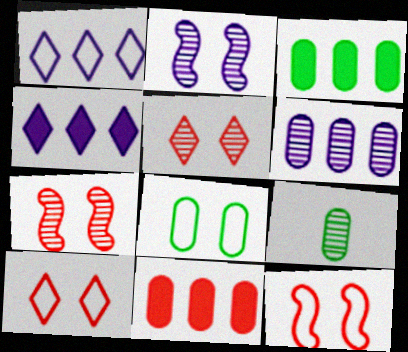[[3, 8, 9], 
[4, 9, 12]]